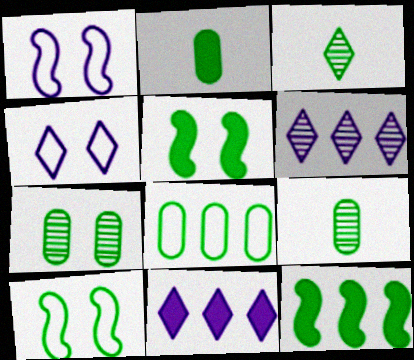[[2, 7, 8], 
[3, 5, 8]]